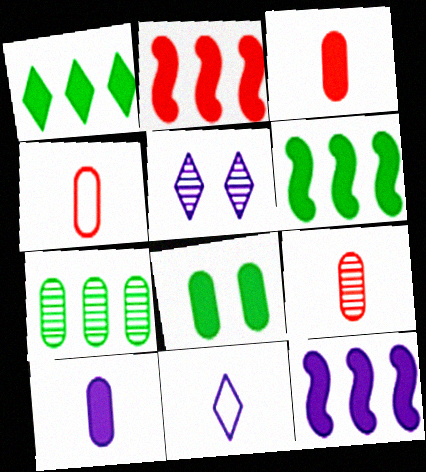[[2, 6, 12], 
[3, 4, 9], 
[4, 5, 6]]